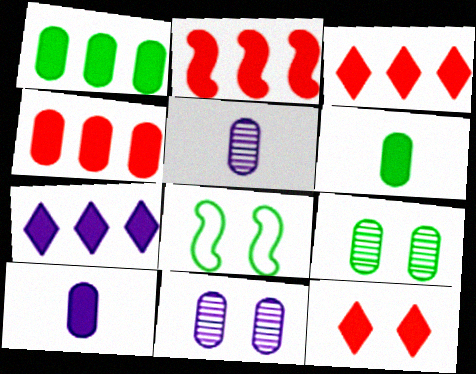[[1, 2, 7], 
[2, 3, 4], 
[3, 5, 8], 
[8, 11, 12]]